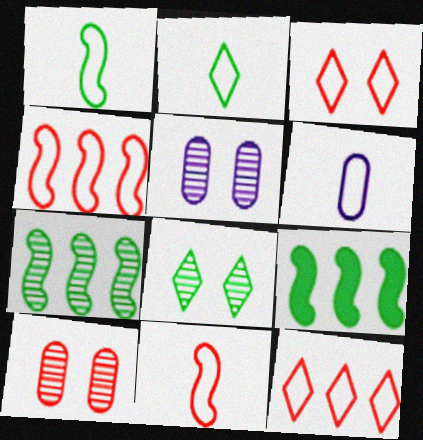[[2, 6, 11]]